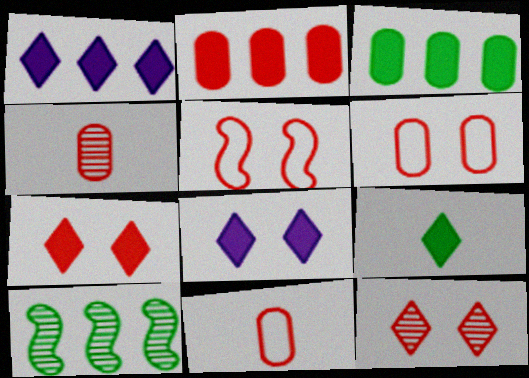[[1, 7, 9], 
[2, 4, 6], 
[8, 10, 11]]